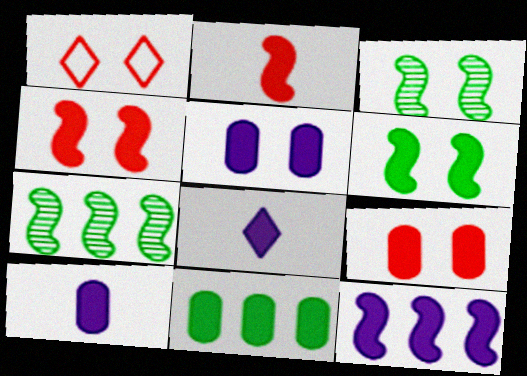[[1, 3, 5], 
[1, 7, 10], 
[2, 6, 12], 
[4, 8, 11], 
[5, 8, 12], 
[9, 10, 11]]